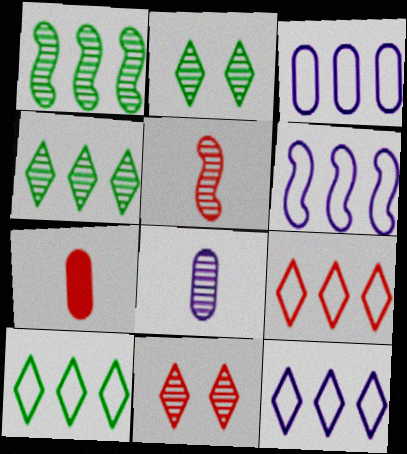[[1, 8, 11], 
[2, 6, 7], 
[3, 6, 12], 
[9, 10, 12]]